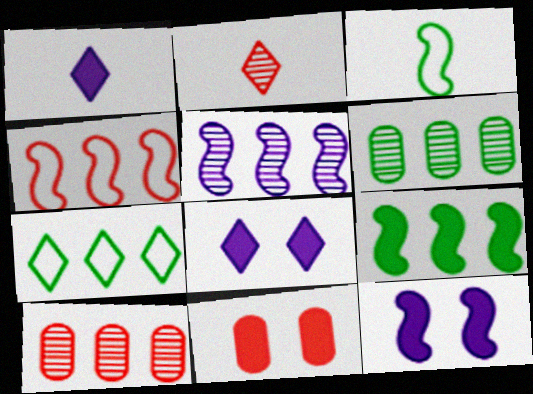[[1, 9, 11], 
[2, 4, 11], 
[2, 7, 8], 
[3, 8, 10], 
[4, 5, 9], 
[6, 7, 9]]